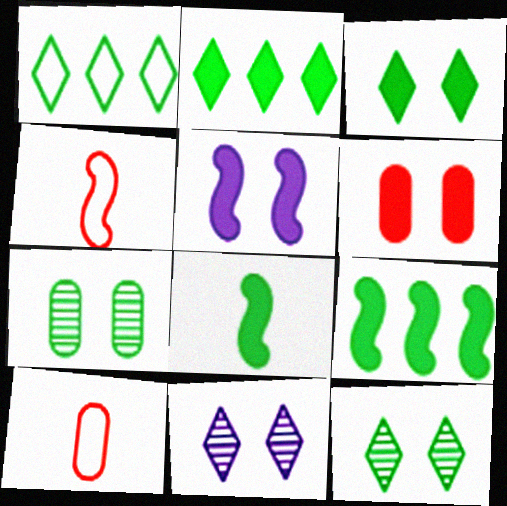[[1, 7, 8], 
[3, 5, 6], 
[9, 10, 11]]